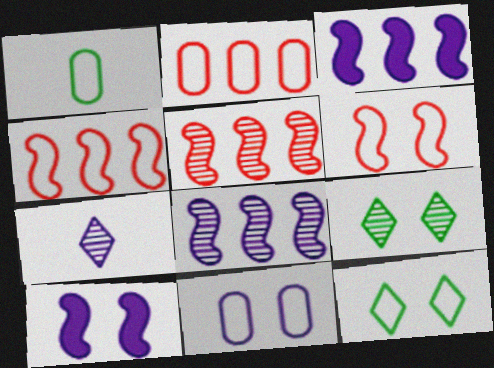[[1, 2, 11], 
[3, 7, 11], 
[6, 11, 12]]